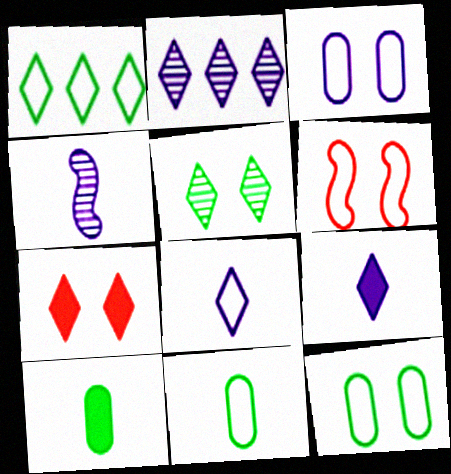[[2, 6, 10]]